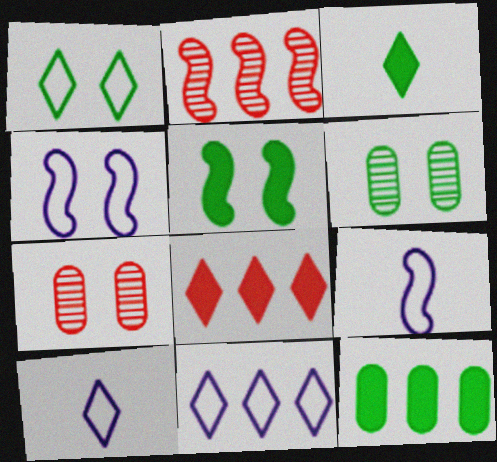[[1, 5, 6], 
[2, 5, 9], 
[2, 11, 12], 
[3, 5, 12], 
[6, 8, 9]]